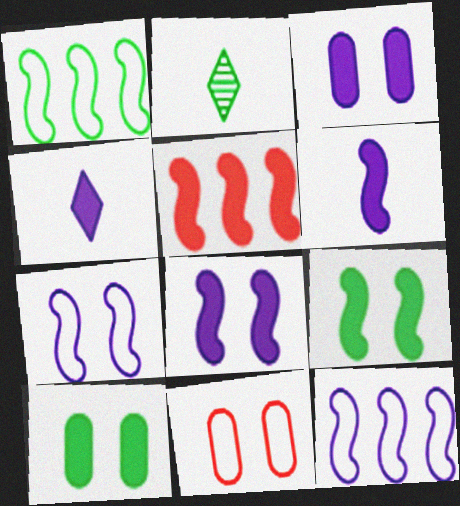[[1, 2, 10], 
[4, 5, 10], 
[5, 6, 9]]